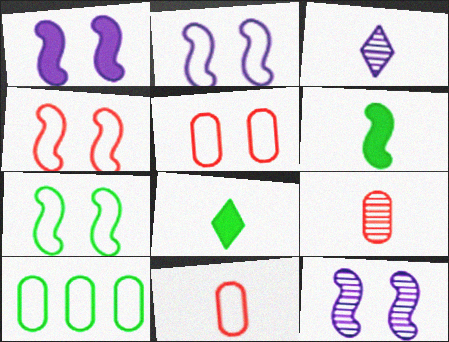[[1, 2, 12], 
[2, 4, 7], 
[3, 6, 11]]